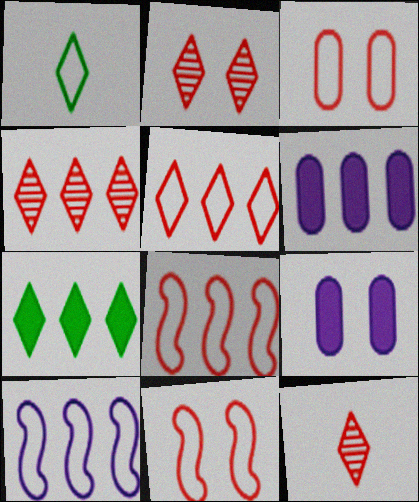[[1, 3, 10], 
[2, 4, 12]]